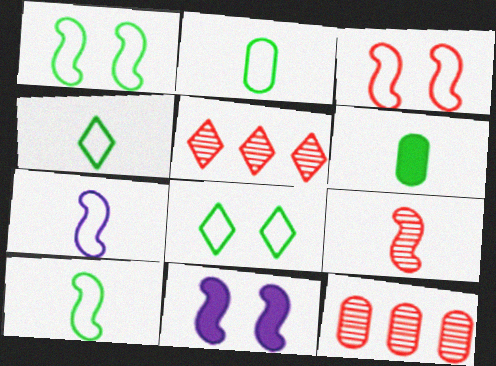[[2, 4, 10], 
[2, 5, 11], 
[4, 11, 12]]